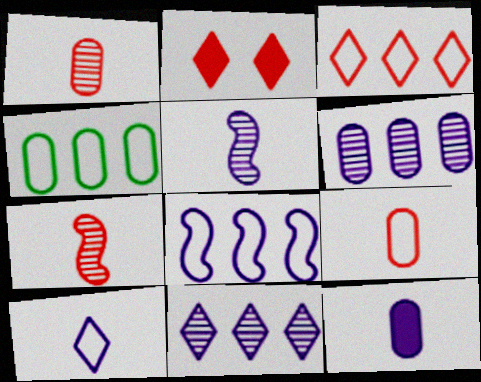[[2, 4, 5], 
[3, 4, 8], 
[5, 10, 12]]